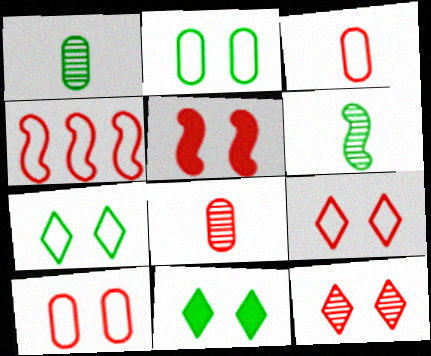[[3, 4, 9], 
[5, 10, 12]]